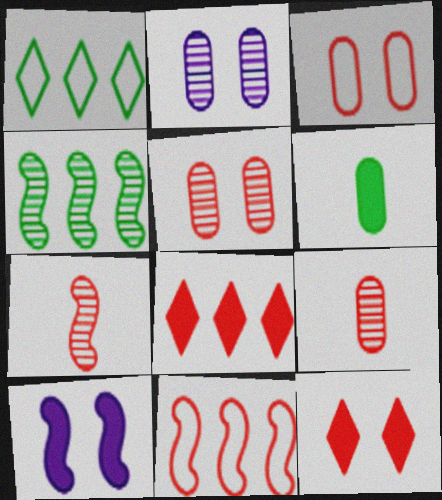[[1, 9, 10], 
[3, 7, 8], 
[6, 8, 10], 
[9, 11, 12]]